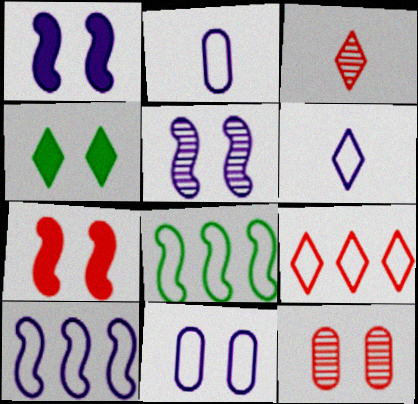[[6, 10, 11]]